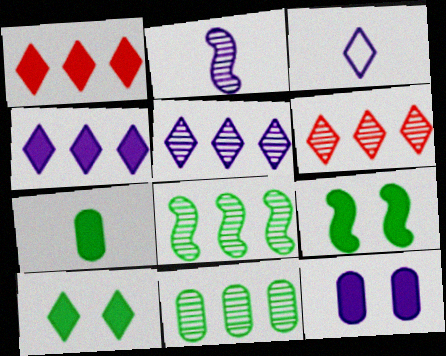[[3, 6, 10]]